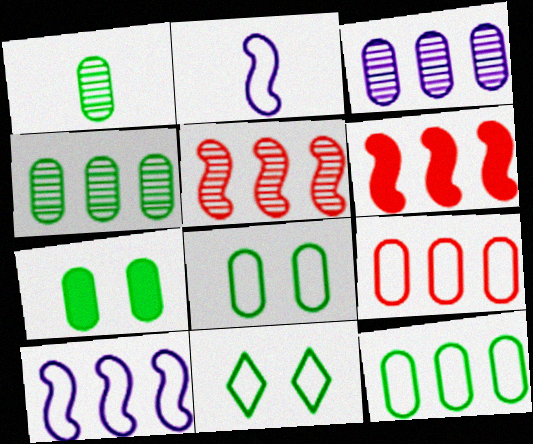[[1, 7, 12], 
[2, 9, 11]]